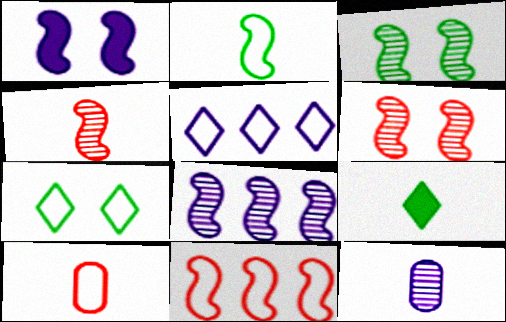[[1, 5, 12], 
[3, 4, 8]]